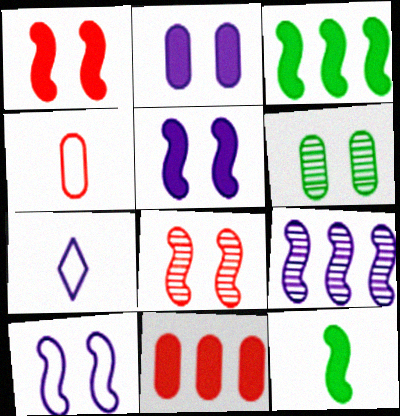[[2, 7, 9]]